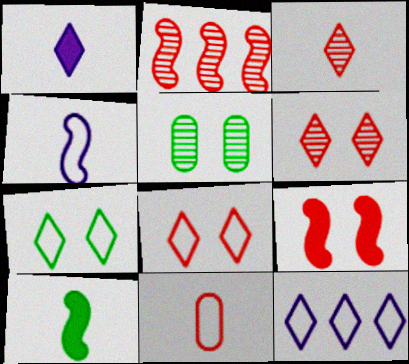[]